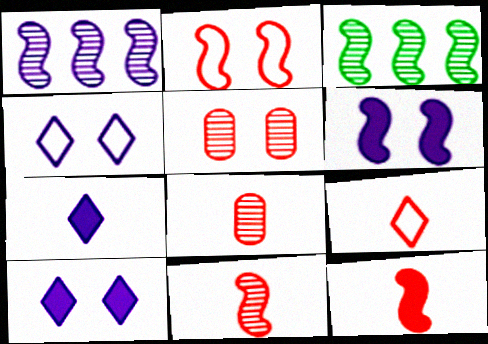[[8, 9, 12]]